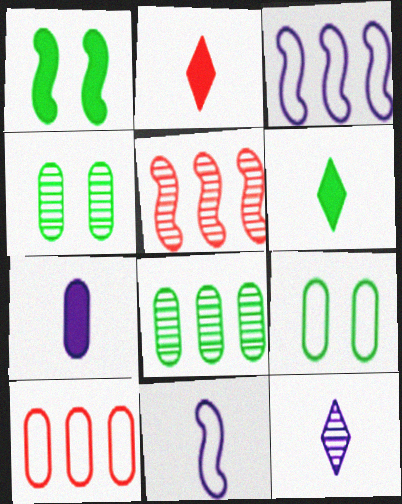[[1, 5, 11], 
[1, 10, 12], 
[2, 3, 4], 
[4, 5, 12], 
[4, 7, 10], 
[7, 11, 12]]